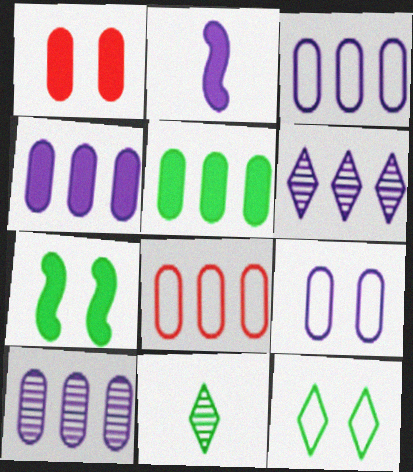[[2, 6, 9], 
[3, 4, 10], 
[5, 8, 10]]